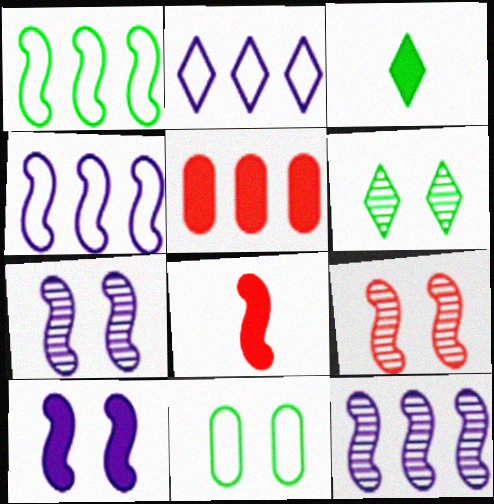[[1, 7, 8], 
[3, 5, 10]]